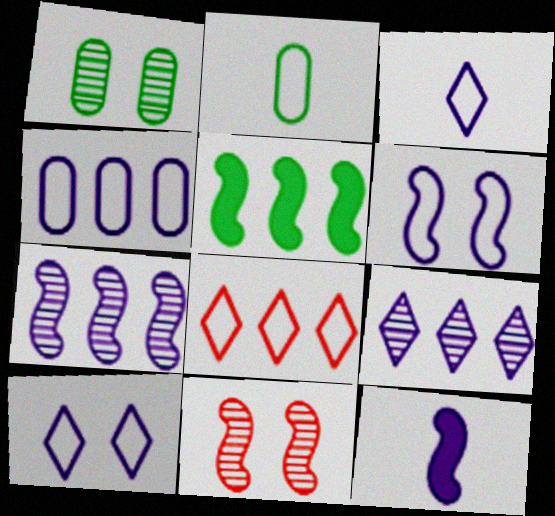[[1, 8, 12], 
[2, 6, 8], 
[3, 4, 6], 
[6, 7, 12]]